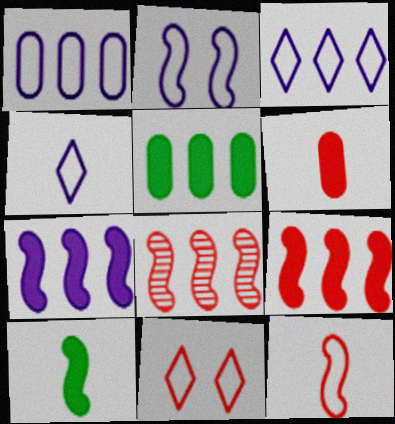[[1, 2, 4], 
[2, 8, 10], 
[3, 5, 8], 
[6, 8, 11]]